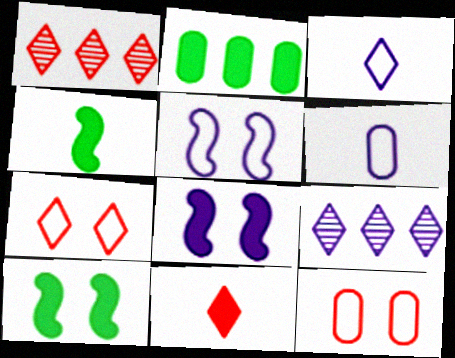[[1, 6, 10], 
[1, 7, 11], 
[2, 8, 11], 
[4, 9, 12], 
[6, 8, 9]]